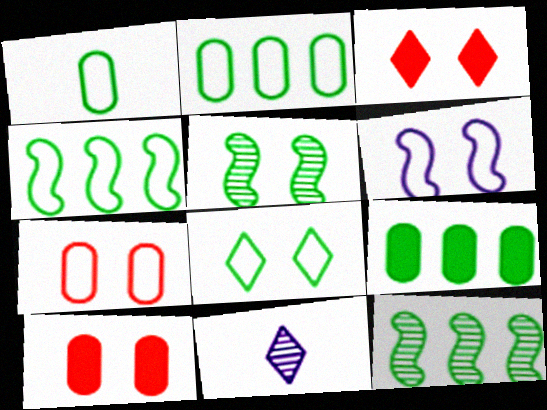[[1, 4, 8], 
[4, 10, 11], 
[6, 7, 8]]